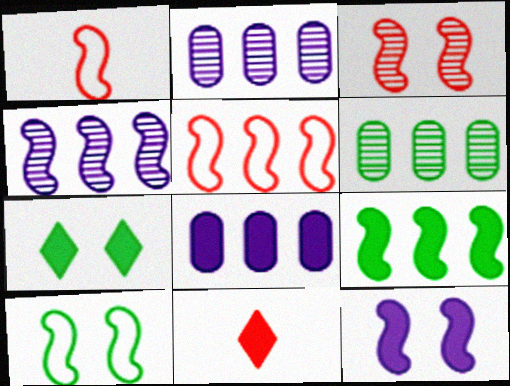[[1, 2, 7], 
[2, 10, 11], 
[3, 10, 12], 
[4, 5, 9]]